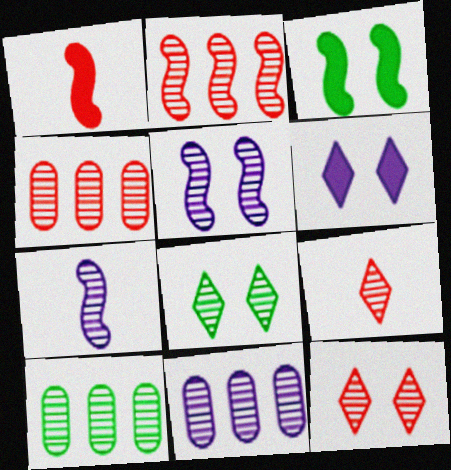[[4, 7, 8], 
[4, 10, 11], 
[5, 9, 10], 
[7, 10, 12]]